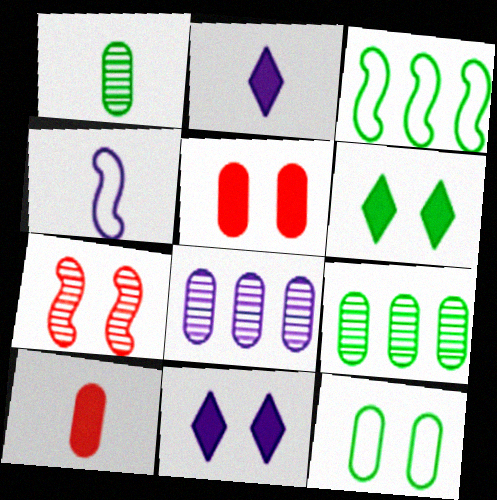[[1, 3, 6], 
[4, 8, 11], 
[7, 11, 12], 
[8, 10, 12]]